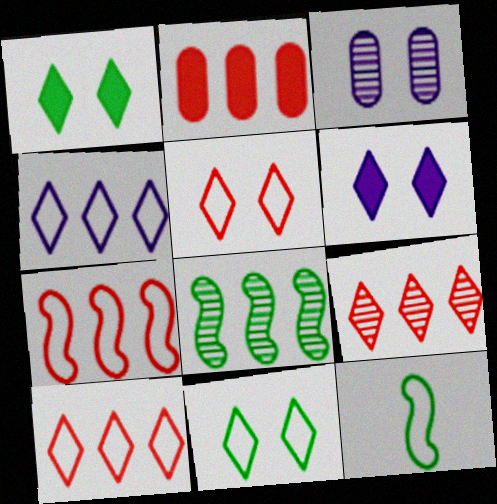[[2, 4, 8], 
[2, 7, 9]]